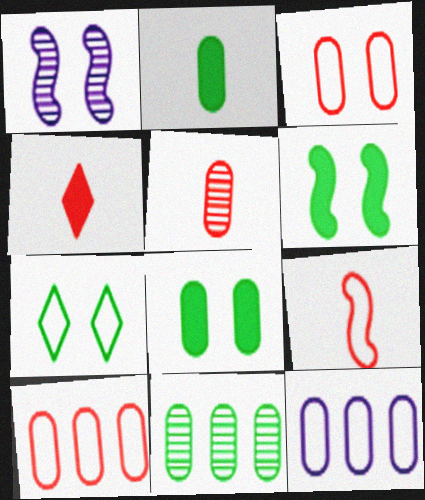[[4, 5, 9], 
[5, 8, 12], 
[7, 9, 12]]